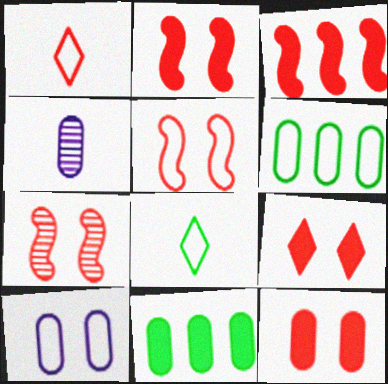[[2, 5, 7], 
[2, 9, 12], 
[4, 6, 12]]